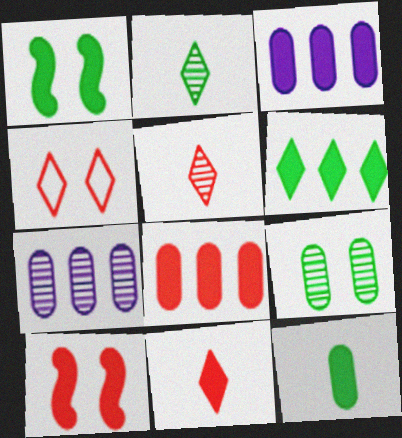[[1, 3, 11], 
[1, 6, 12], 
[8, 10, 11]]